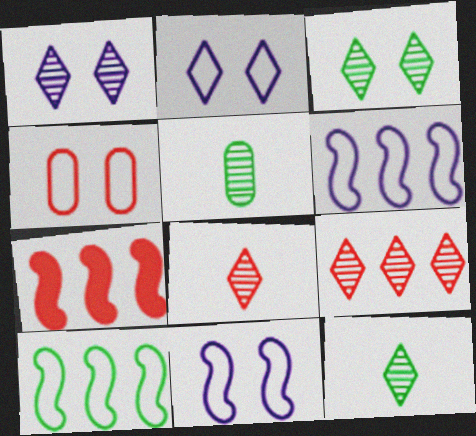[[1, 9, 12], 
[2, 5, 7], 
[4, 7, 8]]